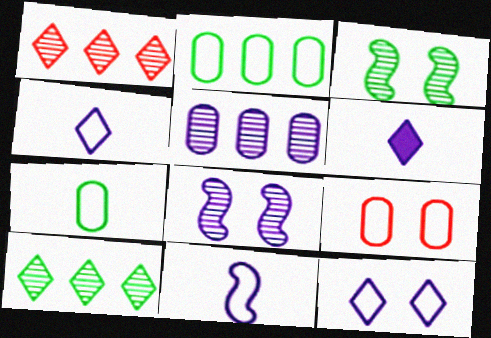[]